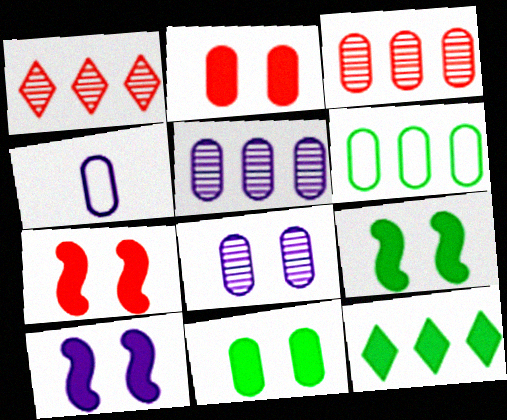[[1, 4, 9], 
[3, 4, 11], 
[7, 9, 10]]